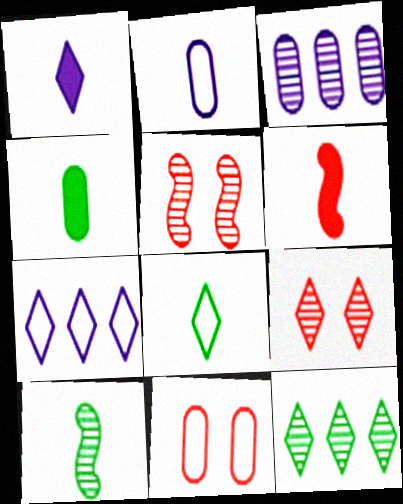[[1, 4, 6], 
[3, 4, 11], 
[3, 9, 10], 
[4, 5, 7], 
[4, 8, 10]]